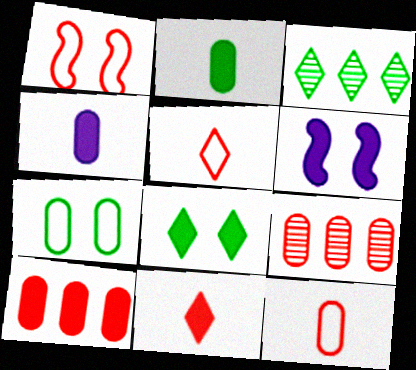[[1, 3, 4], 
[1, 9, 11], 
[3, 6, 12], 
[4, 7, 9]]